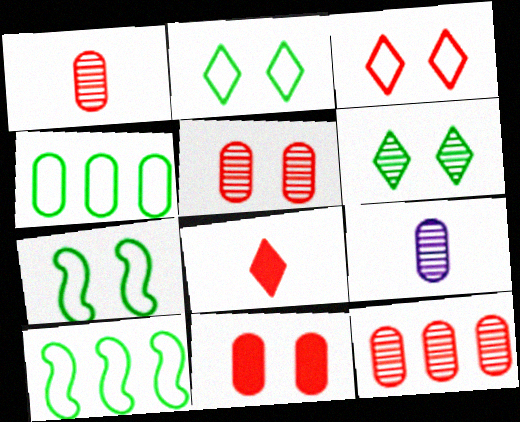[[1, 5, 12], 
[4, 9, 11]]